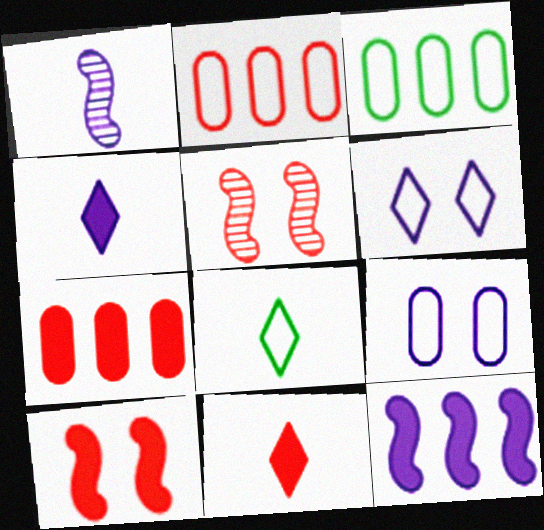[[2, 5, 11], 
[3, 4, 5], 
[7, 10, 11]]